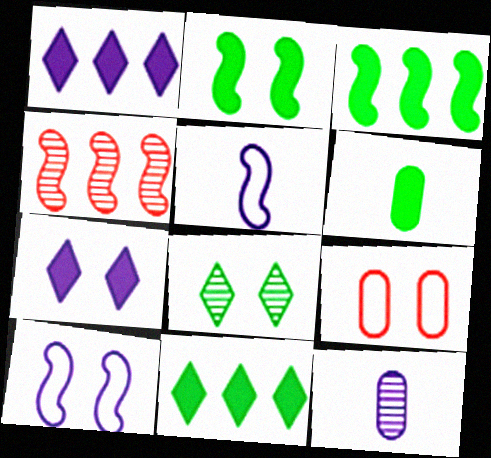[[1, 10, 12], 
[2, 4, 5], 
[2, 6, 11], 
[4, 8, 12]]